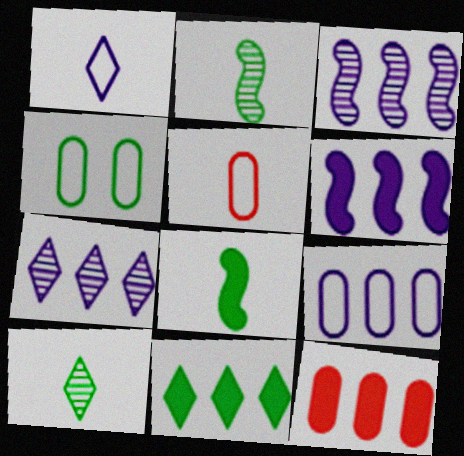[[2, 4, 11], 
[4, 5, 9], 
[6, 7, 9], 
[6, 11, 12]]